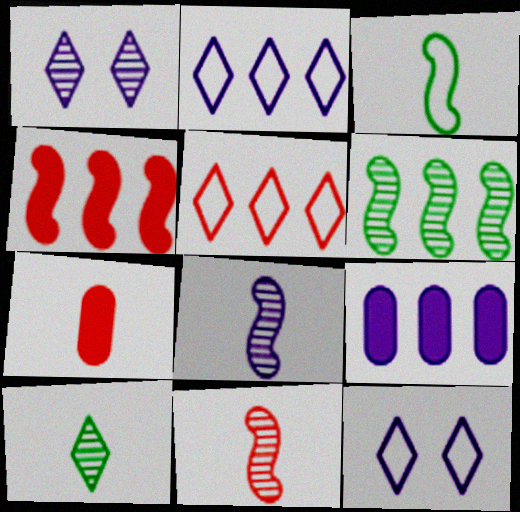[[5, 6, 9], 
[6, 7, 12], 
[8, 9, 12]]